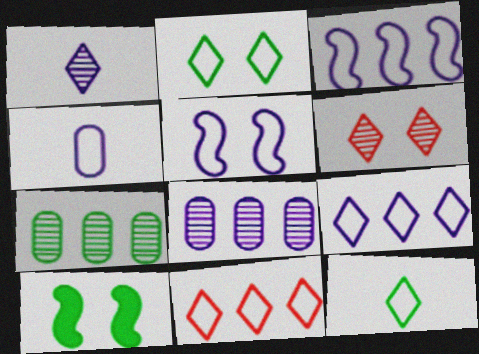[[4, 5, 9], 
[7, 10, 12]]